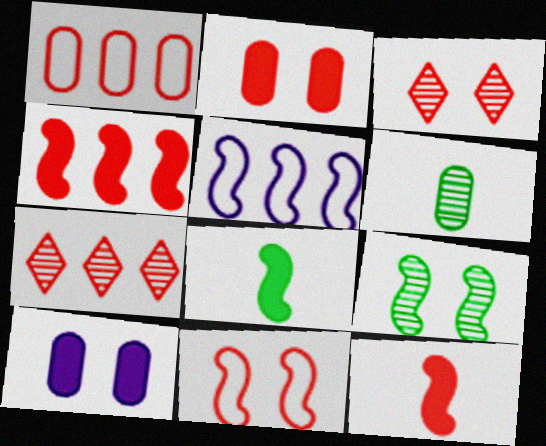[[1, 3, 12], 
[1, 4, 7], 
[1, 6, 10], 
[2, 3, 11], 
[5, 9, 12]]